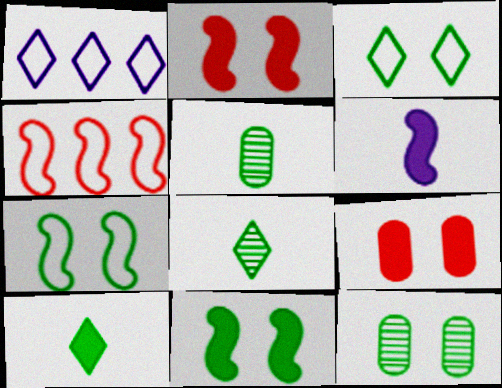[[1, 2, 5], 
[3, 11, 12]]